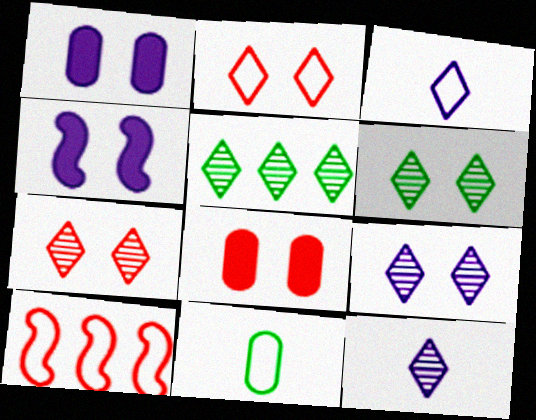[[5, 7, 12], 
[6, 7, 9]]